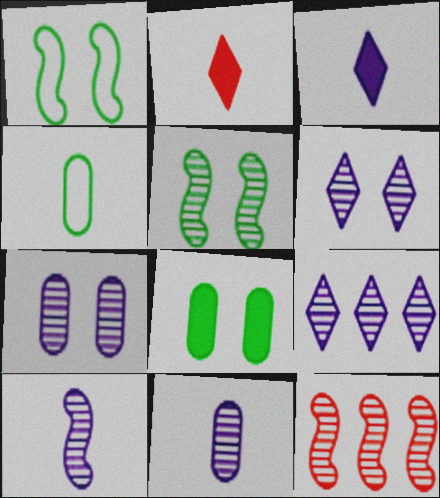[[2, 4, 10], 
[5, 10, 12], 
[7, 9, 10]]